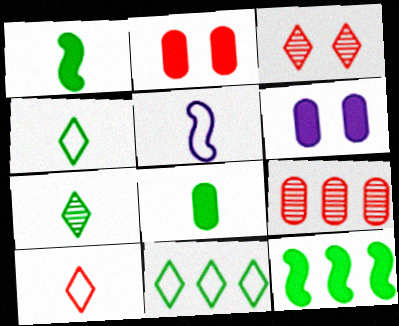[]